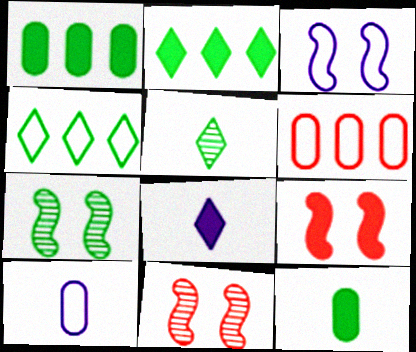[[1, 8, 9], 
[2, 10, 11], 
[3, 7, 9], 
[4, 7, 12], 
[6, 7, 8]]